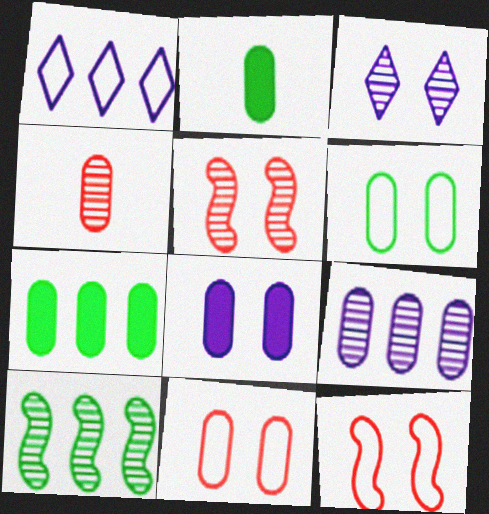[[1, 2, 5], 
[2, 9, 11], 
[3, 4, 10]]